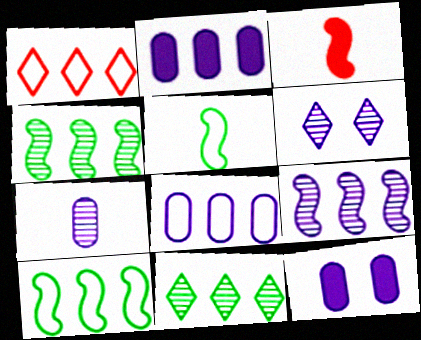[[1, 2, 4], 
[1, 8, 10], 
[6, 7, 9], 
[7, 8, 12]]